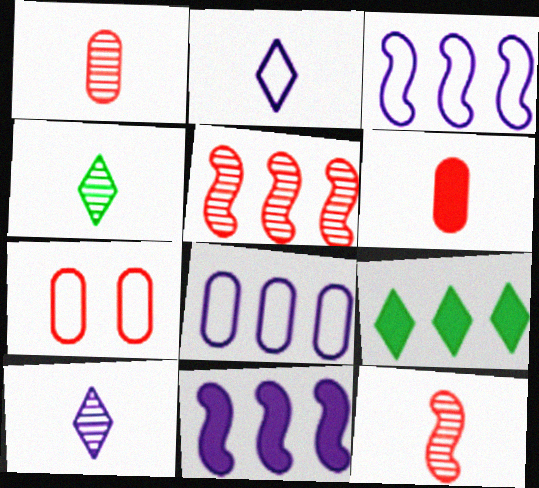[[4, 7, 11], 
[5, 8, 9]]